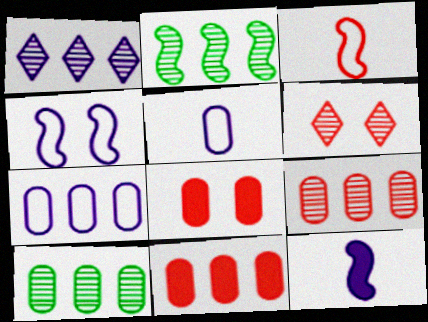[[1, 2, 9], 
[3, 6, 11], 
[5, 8, 10], 
[7, 10, 11]]